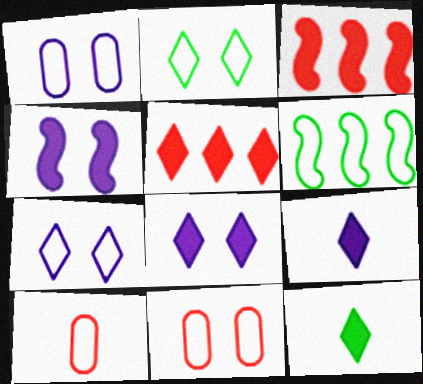[[5, 8, 12], 
[6, 7, 10]]